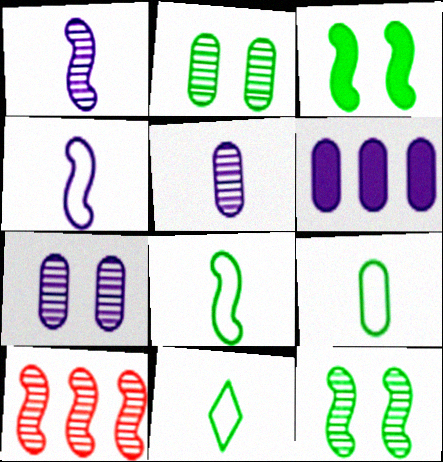[[1, 10, 12], 
[3, 4, 10], 
[8, 9, 11]]